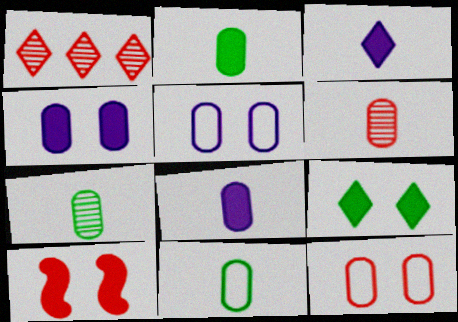[[2, 7, 11], 
[4, 9, 10], 
[6, 8, 11]]